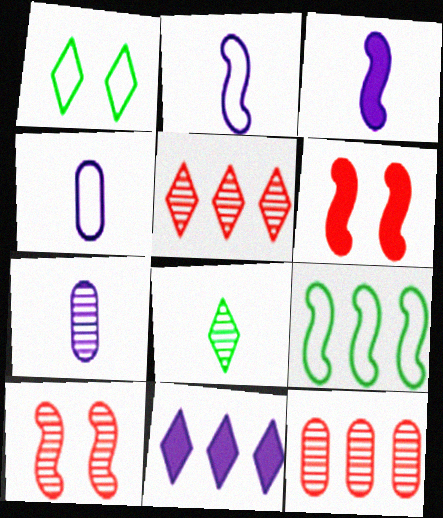[[1, 3, 12], 
[3, 9, 10], 
[9, 11, 12]]